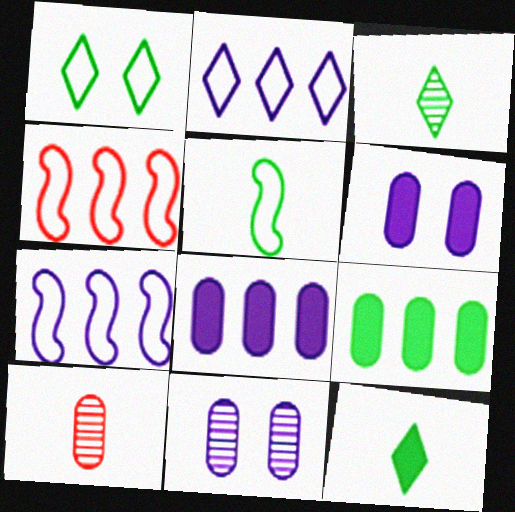[[3, 4, 6], 
[4, 11, 12]]